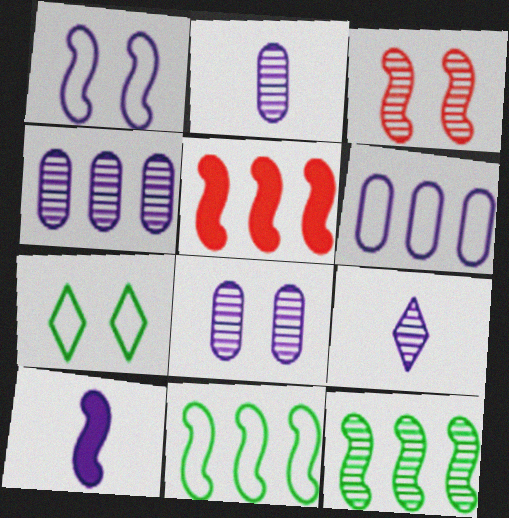[[2, 4, 8], 
[2, 5, 7], 
[3, 10, 11]]